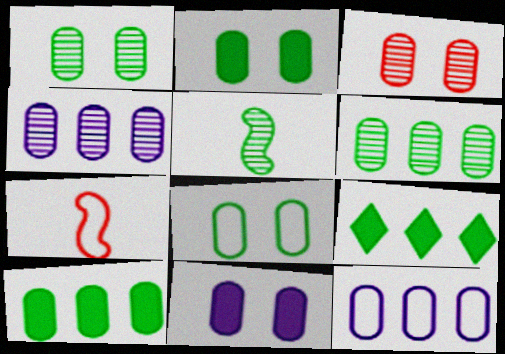[[1, 2, 8], 
[3, 8, 11], 
[5, 8, 9]]